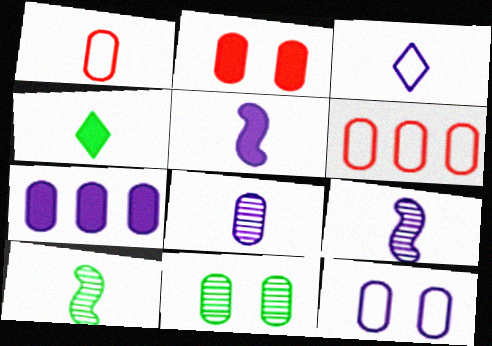[[1, 4, 9], 
[1, 7, 11], 
[2, 11, 12], 
[3, 5, 8], 
[7, 8, 12]]